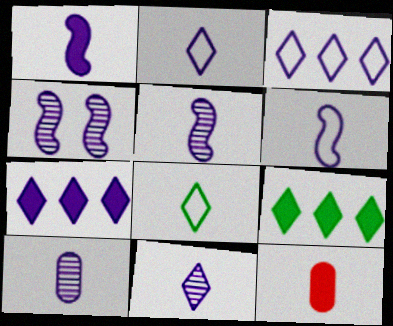[[1, 2, 10], 
[1, 5, 6], 
[5, 8, 12], 
[5, 10, 11]]